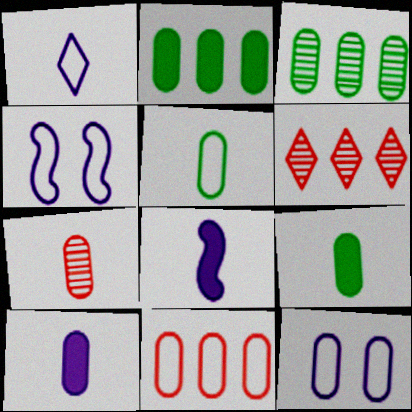[[2, 7, 12], 
[4, 6, 9], 
[5, 7, 10], 
[5, 11, 12]]